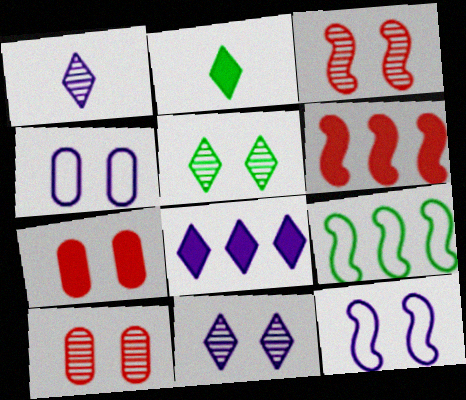[[1, 7, 9], 
[5, 7, 12]]